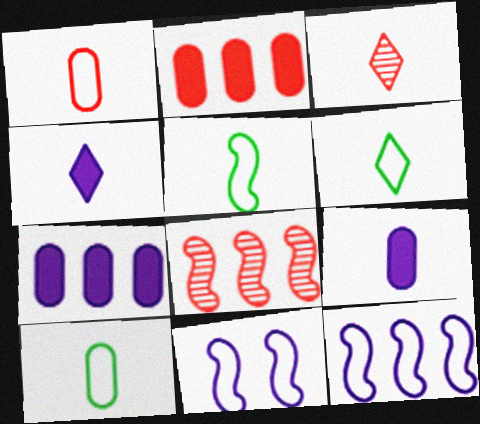[[3, 4, 6], 
[3, 5, 9], 
[5, 6, 10]]